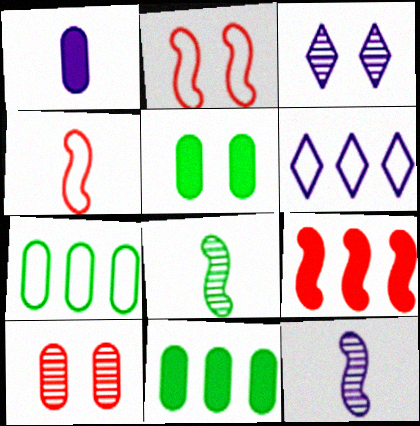[[1, 7, 10], 
[2, 3, 5], 
[3, 4, 11]]